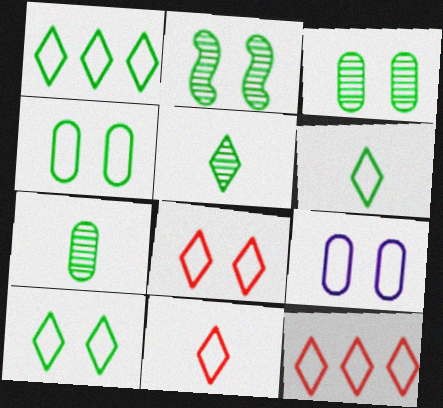[[1, 6, 10], 
[8, 11, 12]]